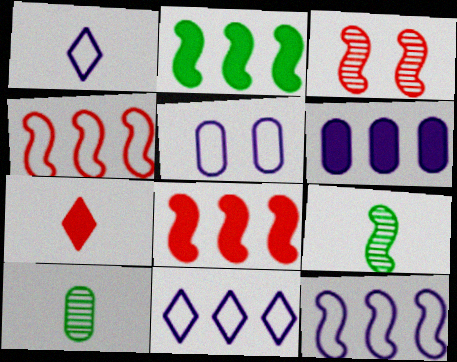[[1, 5, 12]]